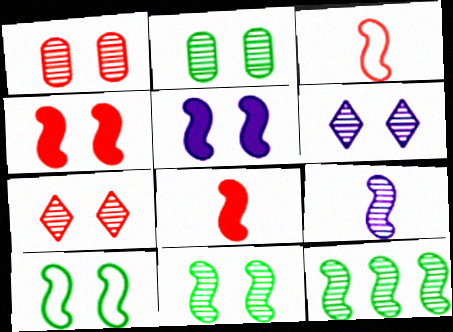[[1, 6, 11], 
[3, 5, 12]]